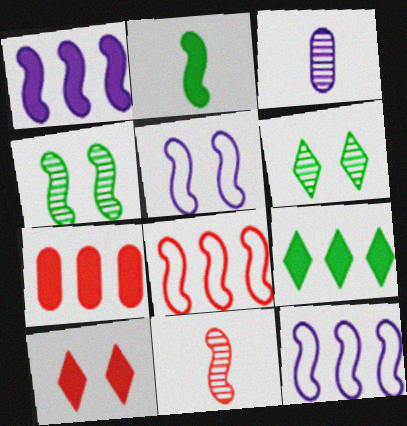[[1, 7, 9]]